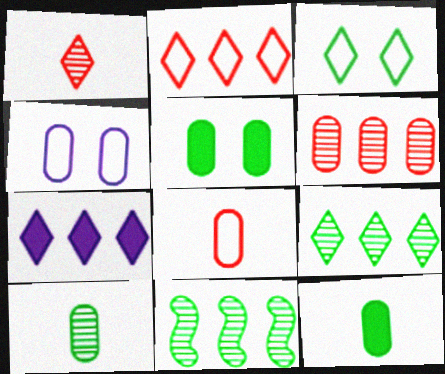[[1, 3, 7], 
[2, 7, 9], 
[3, 11, 12], 
[4, 6, 12]]